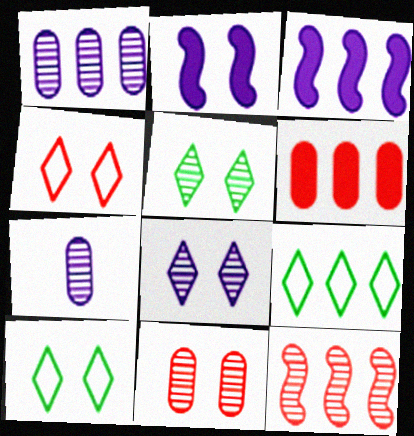[[2, 10, 11], 
[5, 7, 12]]